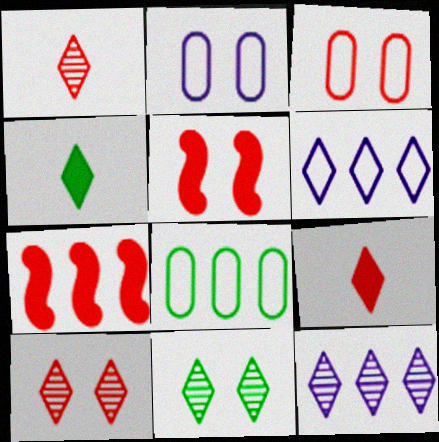[[1, 3, 7], 
[1, 11, 12], 
[2, 5, 11], 
[3, 5, 10], 
[4, 6, 10], 
[6, 9, 11], 
[7, 8, 12]]